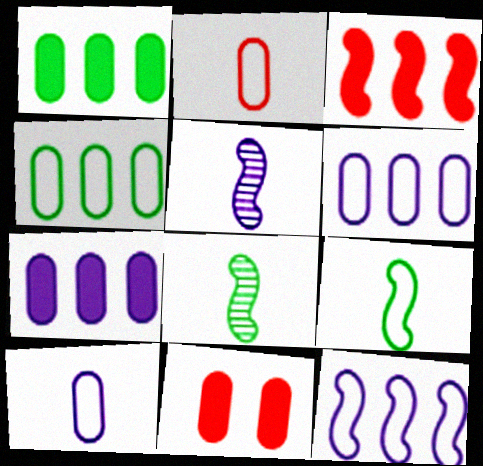[]